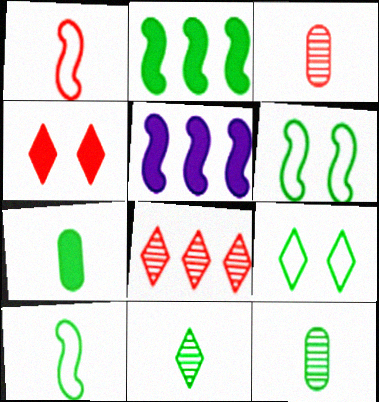[[2, 9, 12], 
[3, 5, 9], 
[4, 5, 7], 
[7, 10, 11]]